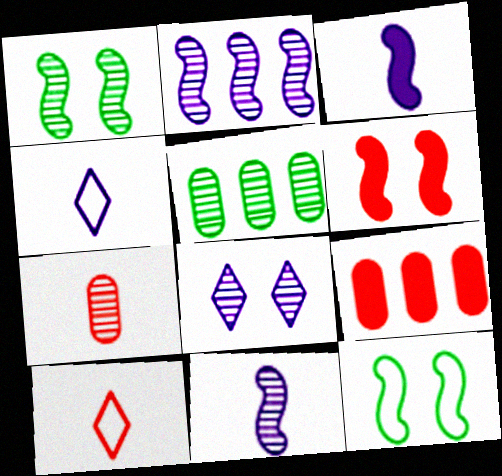[[1, 4, 9], 
[4, 5, 6]]